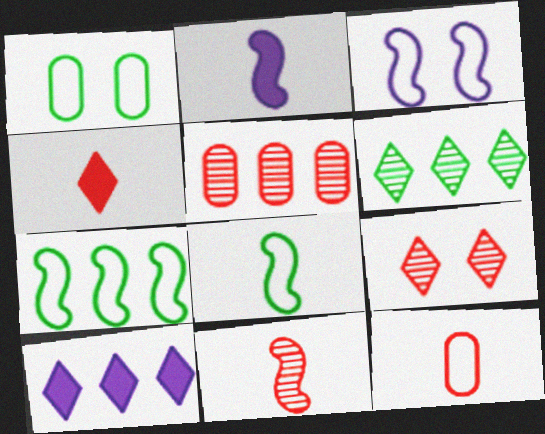[[1, 10, 11], 
[2, 8, 11], 
[4, 11, 12], 
[5, 7, 10], 
[5, 9, 11]]